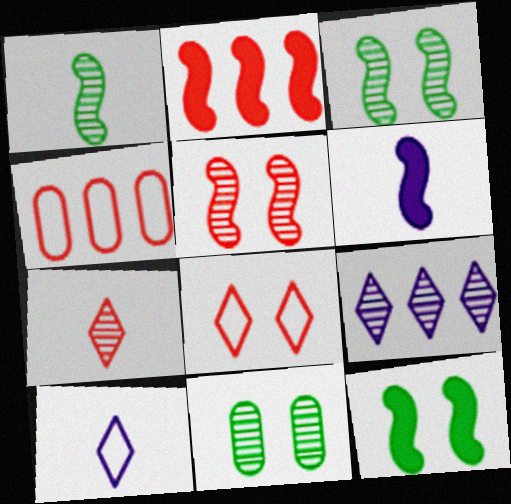[[2, 6, 12], 
[2, 10, 11]]